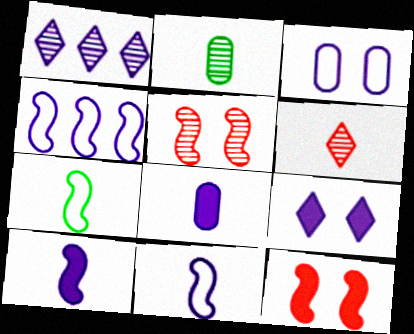[[1, 2, 5], 
[1, 3, 10], 
[6, 7, 8]]